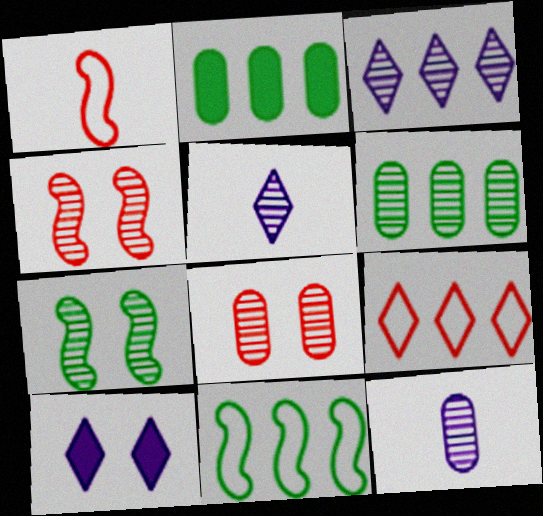[[1, 6, 10], 
[4, 5, 6], 
[6, 8, 12]]